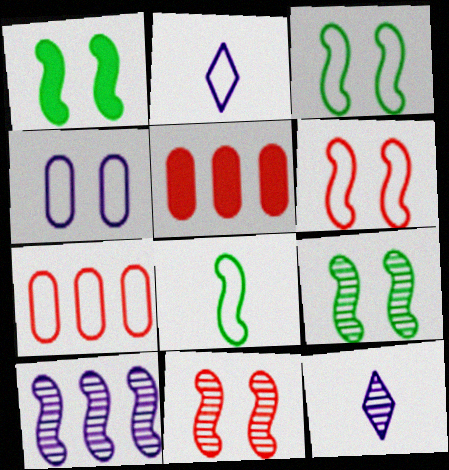[[1, 3, 9], 
[1, 7, 12], 
[2, 3, 7], 
[2, 5, 9], 
[3, 5, 12]]